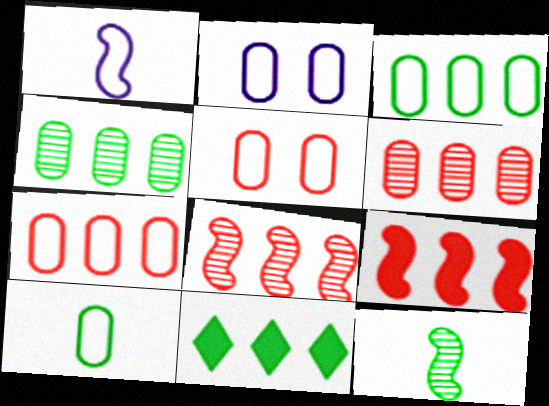[[2, 7, 10]]